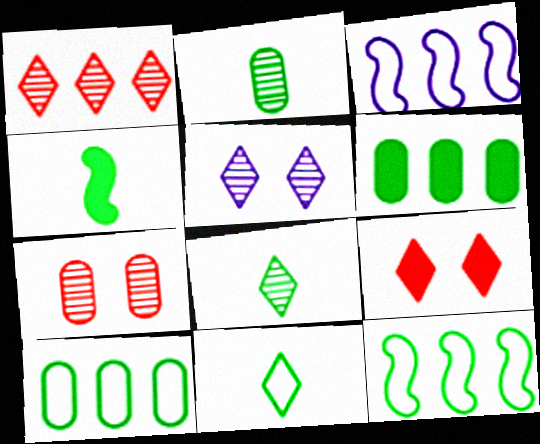[[1, 3, 6], 
[1, 5, 8], 
[2, 3, 9], 
[2, 4, 11]]